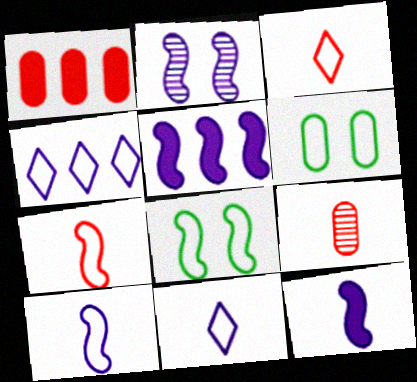[[2, 5, 10], 
[4, 6, 7]]